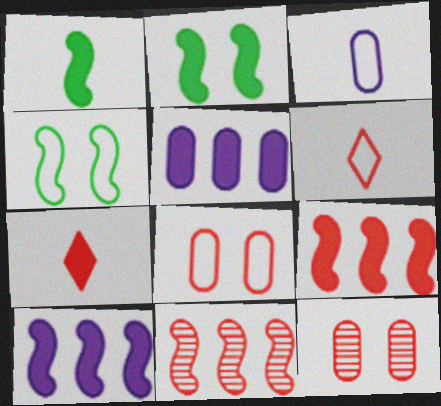[[2, 5, 7], 
[6, 9, 12], 
[7, 8, 11]]